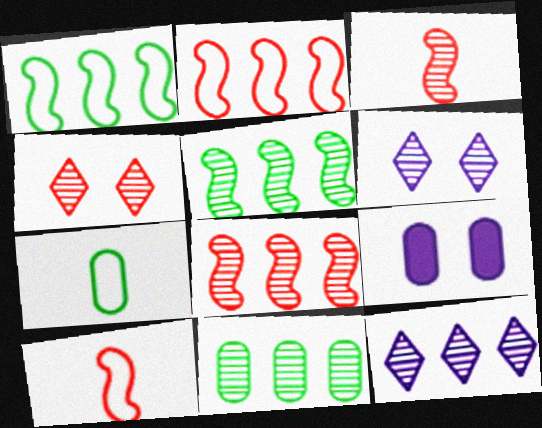[[3, 6, 11], 
[8, 11, 12]]